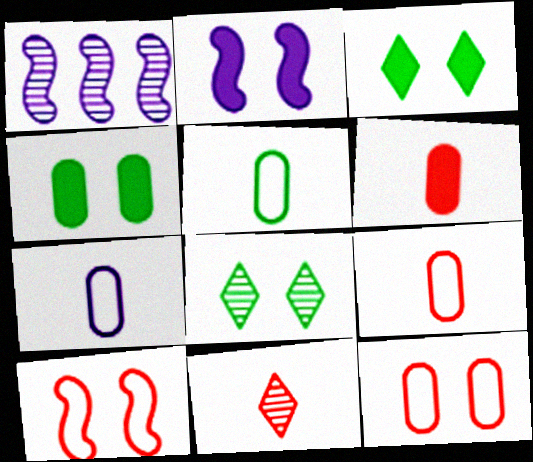[[1, 3, 9], 
[2, 8, 12], 
[5, 7, 9]]